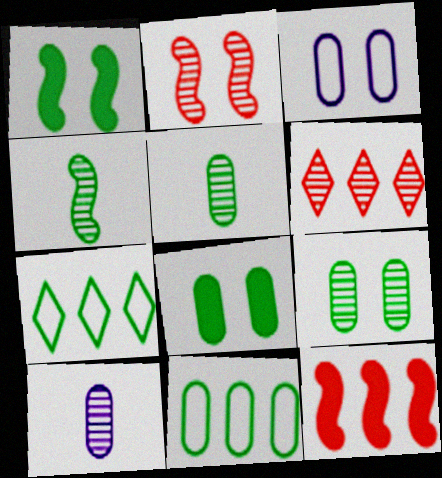[[1, 5, 7], 
[4, 7, 8], 
[5, 8, 11]]